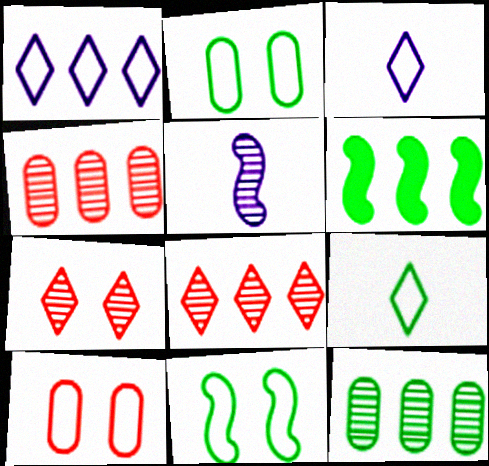[[1, 4, 6], 
[5, 7, 12]]